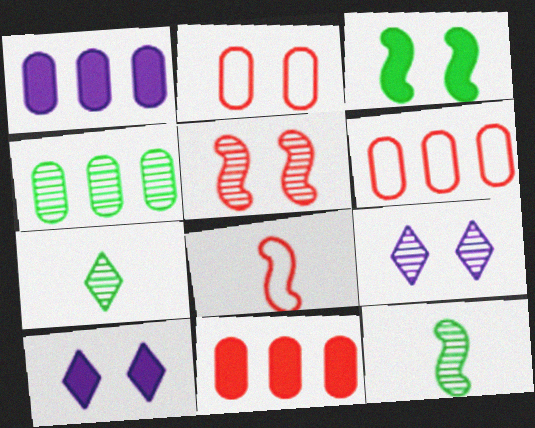[[1, 4, 6], 
[2, 3, 9], 
[4, 8, 10], 
[6, 10, 12]]